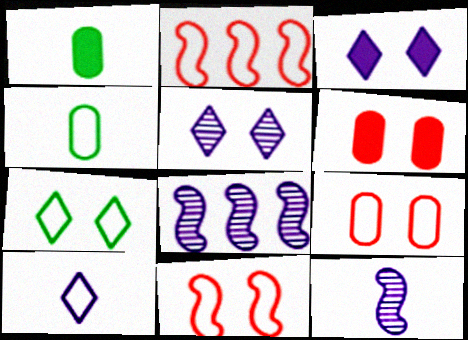[[1, 2, 5]]